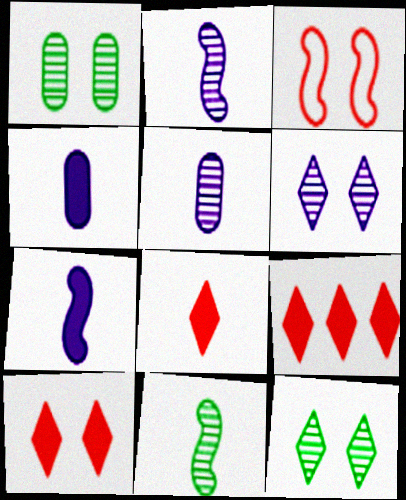[[8, 9, 10]]